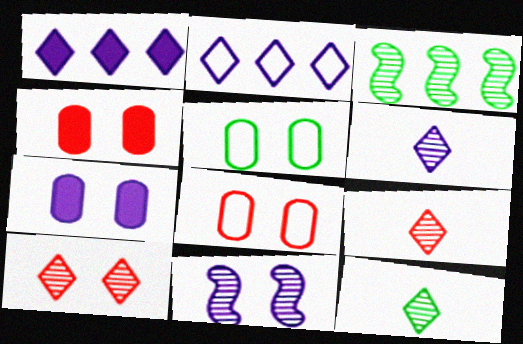[[6, 9, 12]]